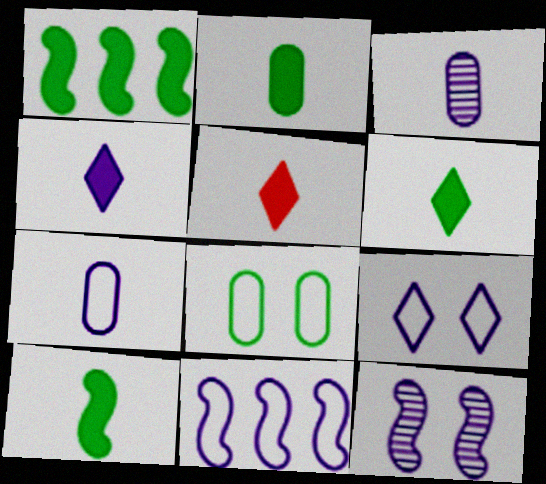[[2, 6, 10], 
[4, 5, 6], 
[7, 9, 11]]